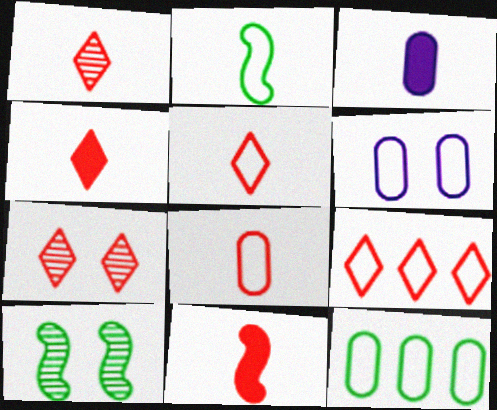[[1, 2, 3], 
[1, 4, 5], 
[1, 8, 11], 
[2, 6, 9], 
[3, 9, 10], 
[4, 7, 9], 
[6, 8, 12]]